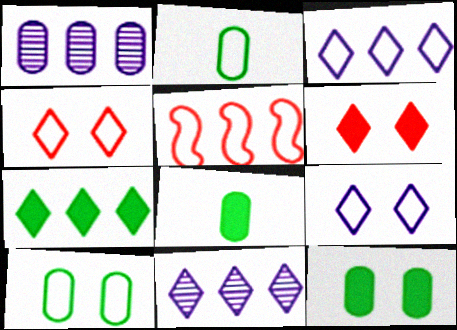[[1, 5, 7], 
[2, 5, 9]]